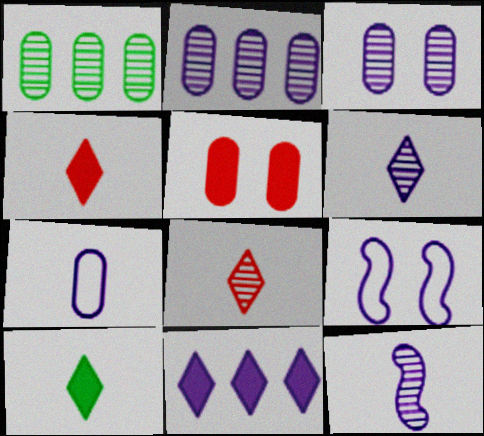[[1, 4, 9], 
[1, 5, 7]]